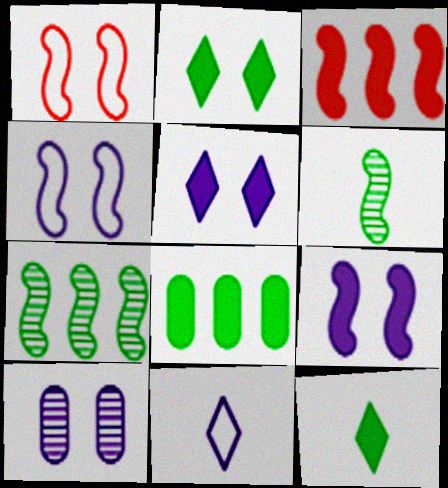[[1, 2, 10], 
[3, 4, 6], 
[4, 5, 10]]